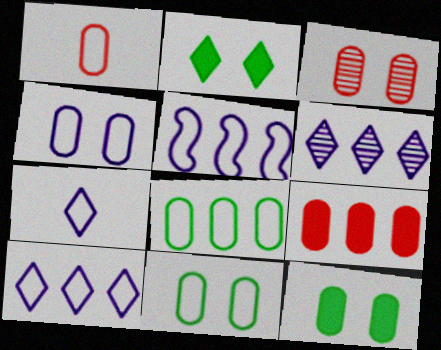[[1, 3, 9], 
[1, 4, 8], 
[3, 4, 12], 
[4, 5, 7]]